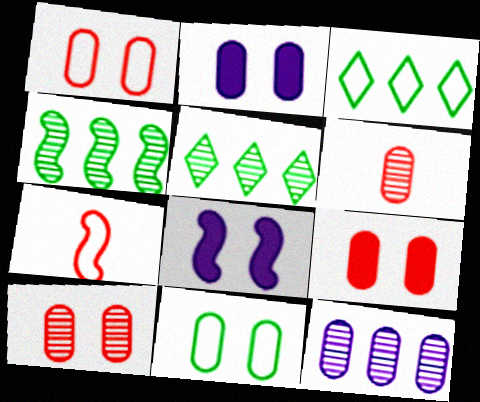[[1, 9, 10], 
[2, 5, 7], 
[2, 10, 11], 
[3, 6, 8], 
[4, 7, 8]]